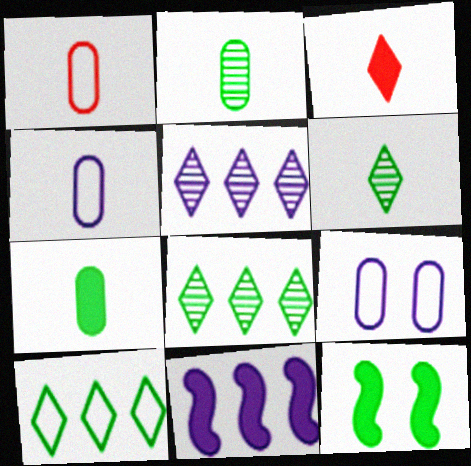[[1, 5, 12], 
[2, 10, 12]]